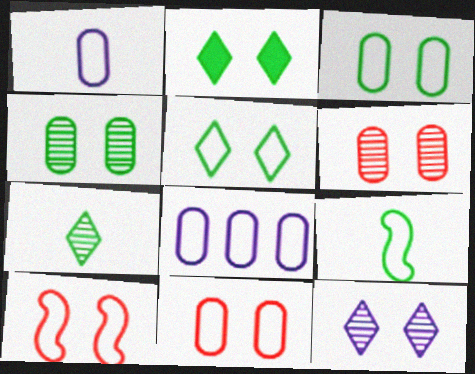[]